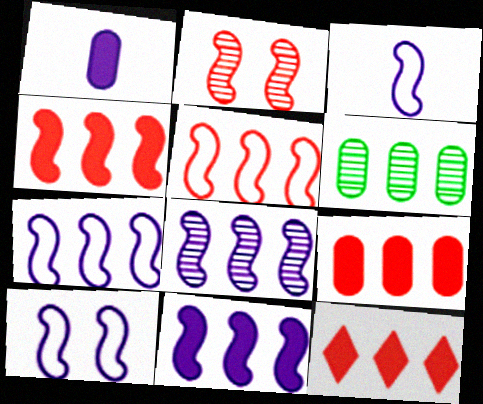[[3, 7, 10], 
[4, 9, 12], 
[6, 7, 12], 
[7, 8, 11]]